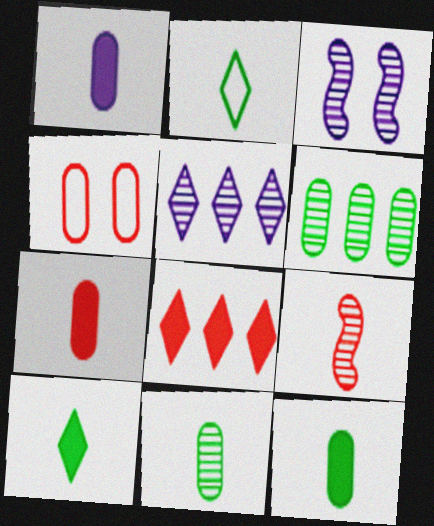[[1, 2, 9], 
[1, 4, 6], 
[1, 7, 12], 
[4, 8, 9]]